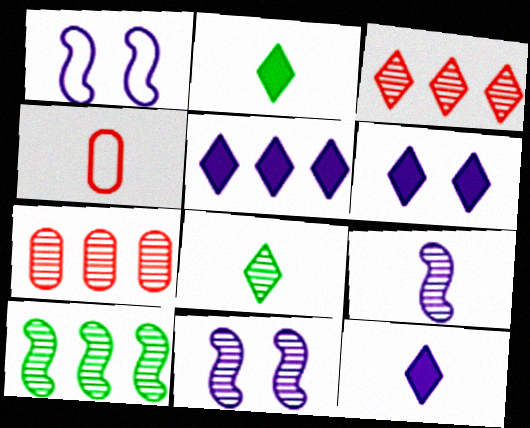[[1, 2, 7], 
[2, 4, 9], 
[4, 6, 10], 
[5, 6, 12], 
[7, 8, 11]]